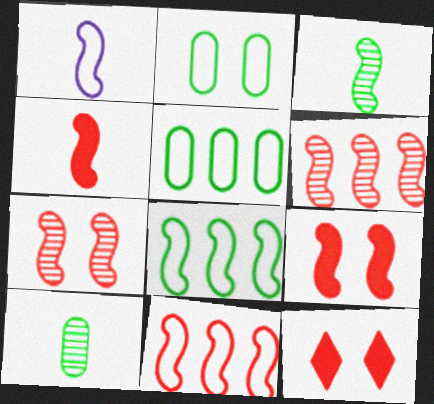[[1, 3, 4], 
[4, 7, 11]]